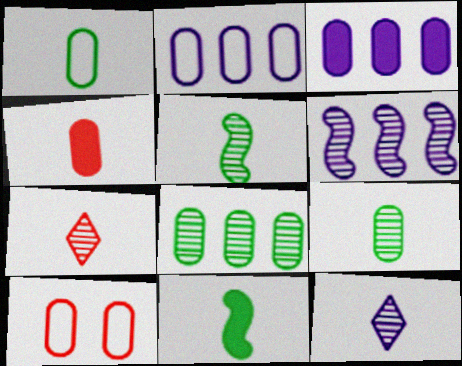[[1, 2, 10], 
[3, 9, 10]]